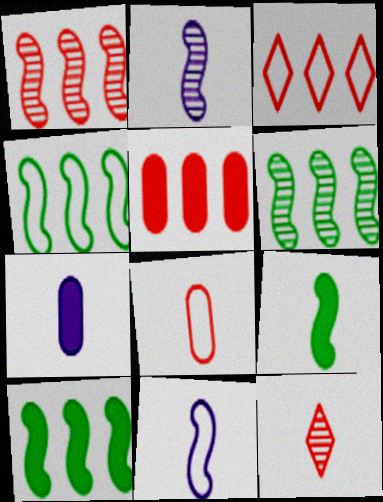[[1, 3, 5], 
[4, 6, 10]]